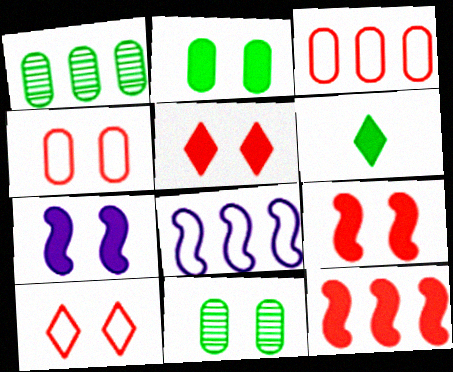[[2, 5, 7], 
[7, 10, 11]]